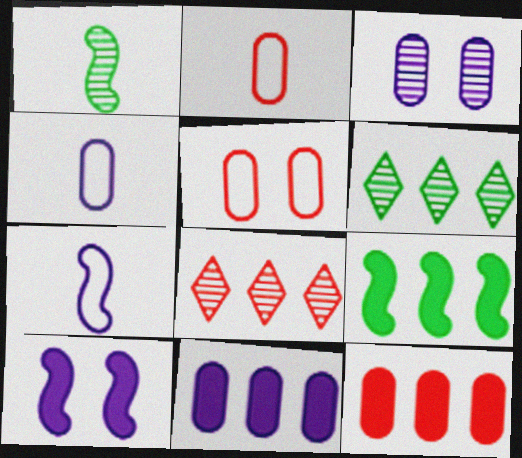[[1, 3, 8], 
[2, 6, 10], 
[3, 4, 11]]